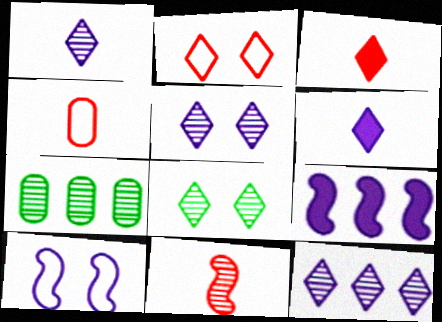[[1, 5, 12], 
[3, 4, 11], 
[3, 7, 10], 
[4, 8, 9], 
[5, 7, 11]]